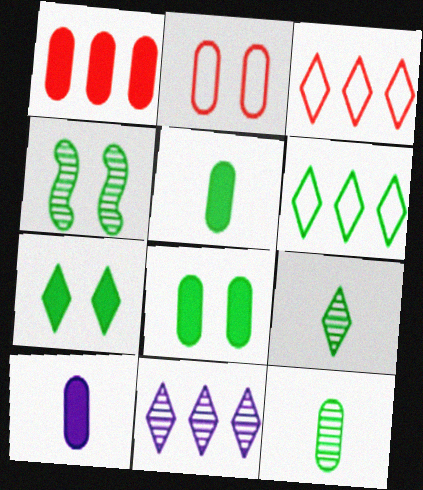[[1, 8, 10], 
[3, 4, 10], 
[4, 5, 6], 
[6, 7, 9]]